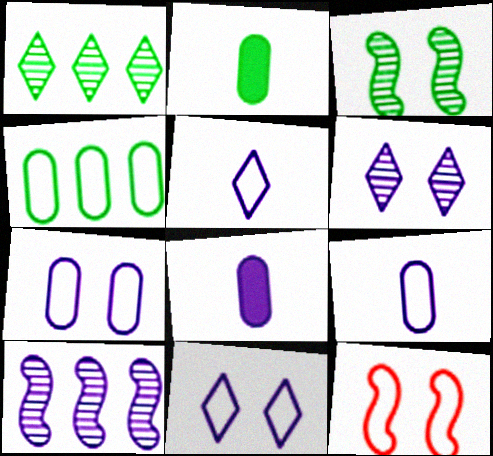[[1, 8, 12], 
[4, 5, 12], 
[8, 10, 11]]